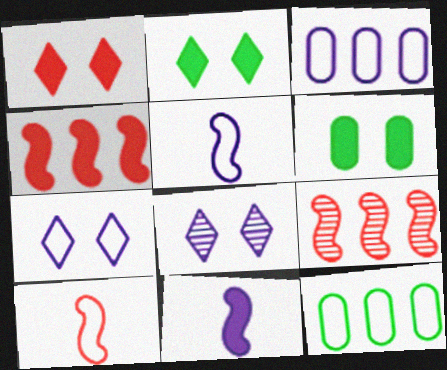[[3, 5, 7], 
[3, 8, 11], 
[7, 10, 12]]